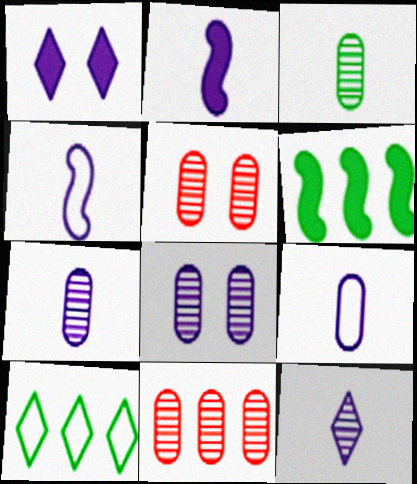[[2, 5, 10], 
[2, 9, 12], 
[3, 8, 11]]